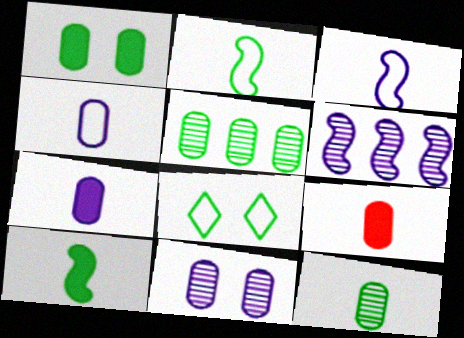[[4, 9, 12], 
[5, 8, 10], 
[6, 8, 9]]